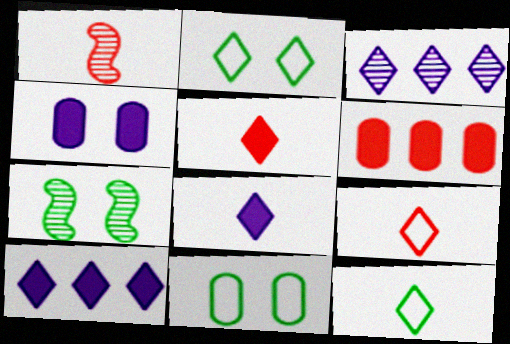[[1, 10, 11], 
[2, 3, 5]]